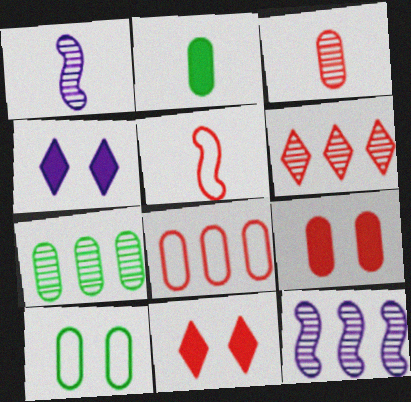[[2, 7, 10], 
[3, 8, 9], 
[4, 5, 7], 
[5, 6, 9], 
[6, 7, 12]]